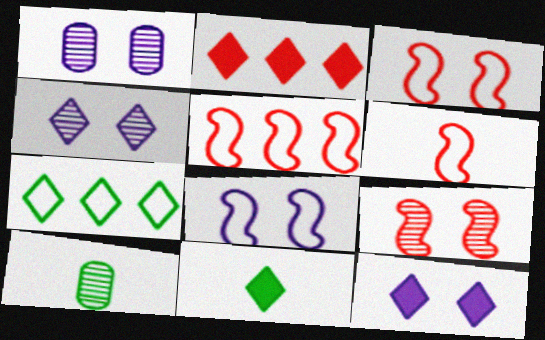[[1, 5, 11], 
[1, 8, 12], 
[2, 8, 10], 
[2, 11, 12], 
[3, 5, 6], 
[5, 10, 12]]